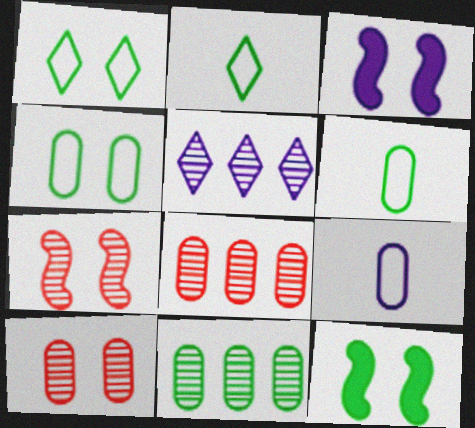[[1, 3, 10], 
[2, 3, 8], 
[2, 11, 12], 
[3, 5, 9]]